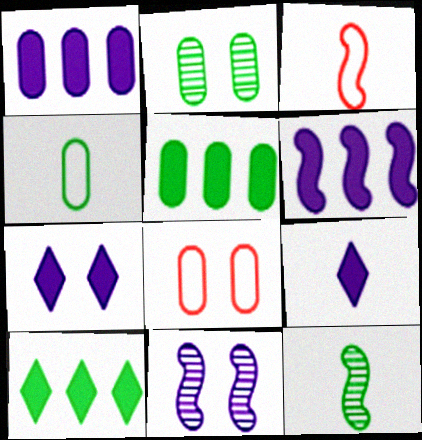[[2, 4, 5]]